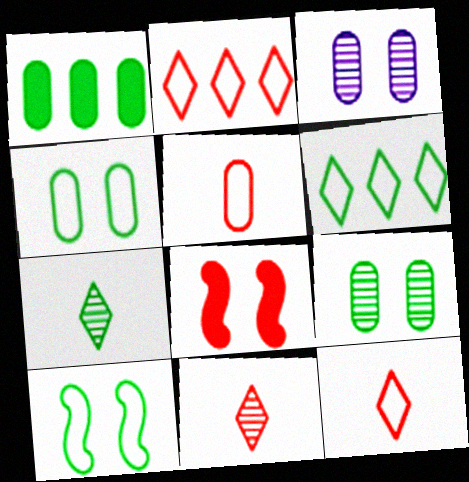[[1, 3, 5], 
[1, 7, 10]]